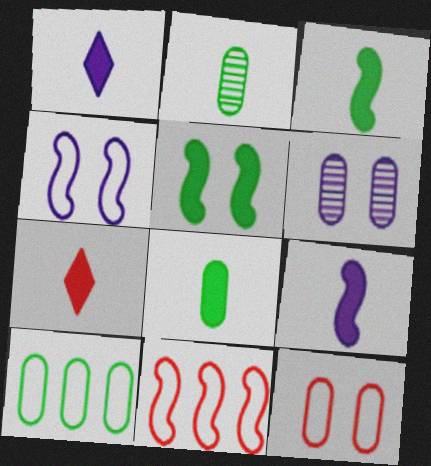[[7, 8, 9]]